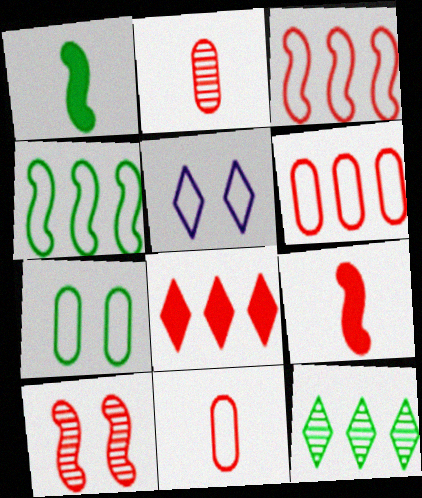[[1, 7, 12], 
[3, 9, 10], 
[4, 5, 11], 
[8, 10, 11]]